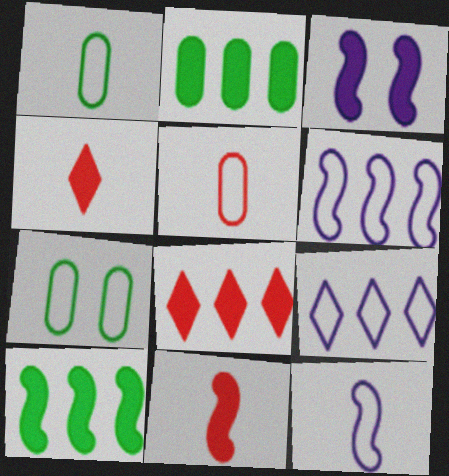[[2, 3, 4], 
[3, 10, 11]]